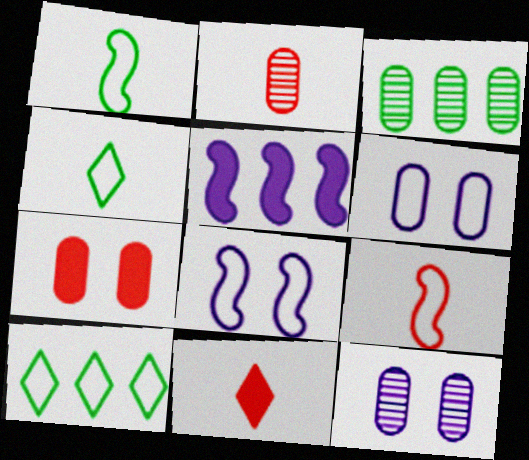[[2, 3, 12], 
[2, 9, 11], 
[3, 8, 11], 
[6, 9, 10]]